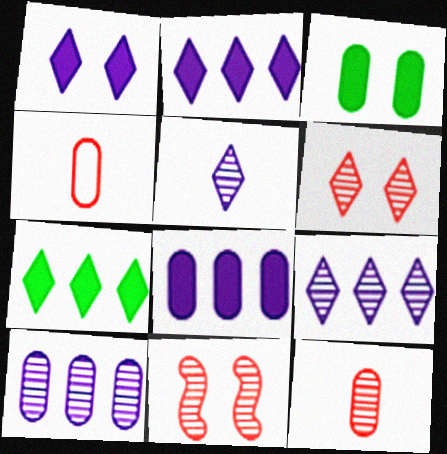[[3, 4, 10]]